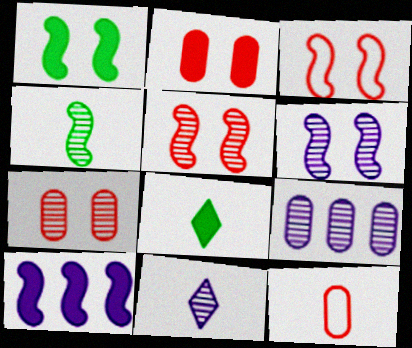[[1, 3, 6], 
[2, 8, 10], 
[3, 4, 10], 
[3, 8, 9], 
[6, 9, 11]]